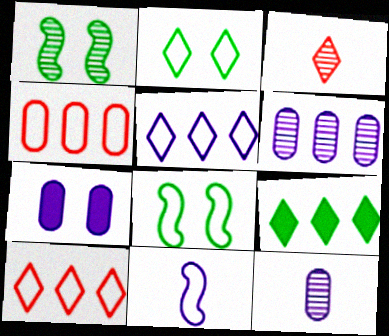[[1, 3, 6], 
[2, 4, 11]]